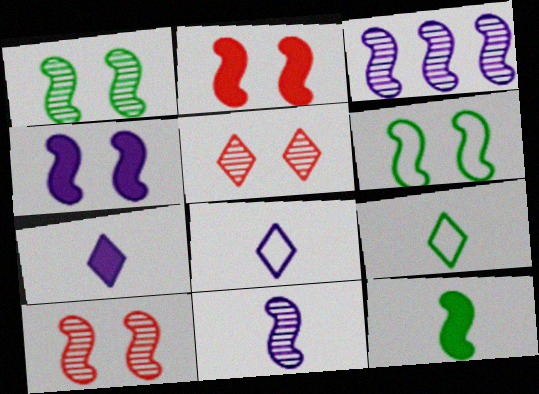[[4, 6, 10]]